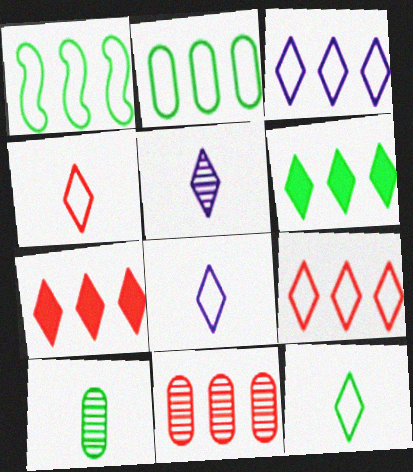[[4, 8, 12]]